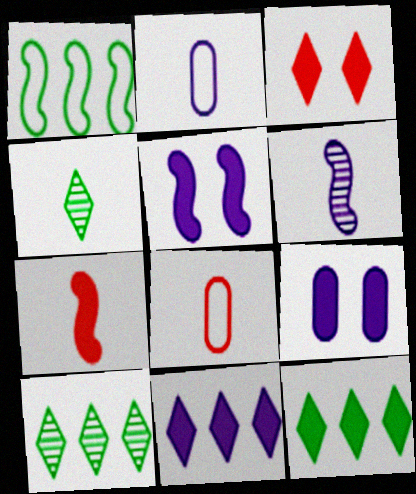[[2, 4, 7], 
[5, 8, 10], 
[7, 9, 12]]